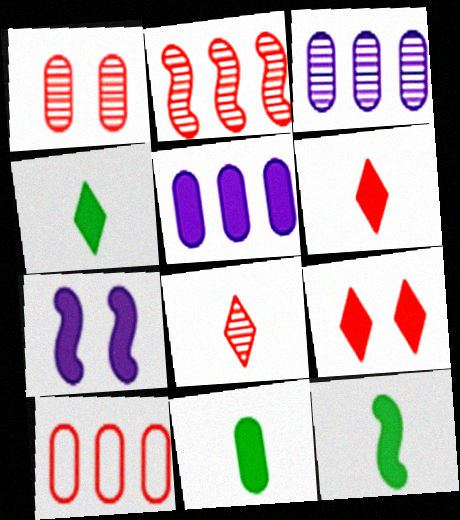[[1, 2, 8], 
[4, 11, 12], 
[5, 9, 12]]